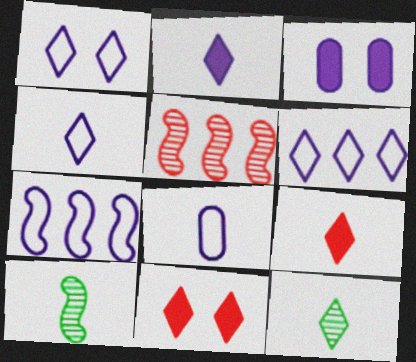[[1, 4, 6], 
[1, 7, 8], 
[4, 9, 12], 
[6, 11, 12], 
[8, 9, 10]]